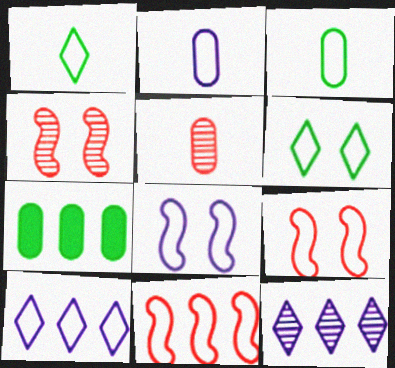[[2, 6, 11], 
[2, 8, 10], 
[3, 9, 10], 
[7, 11, 12]]